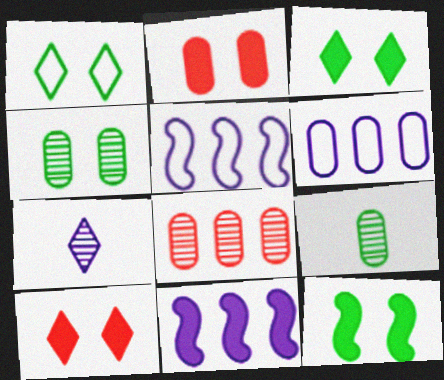[[1, 4, 12], 
[2, 6, 9], 
[5, 9, 10]]